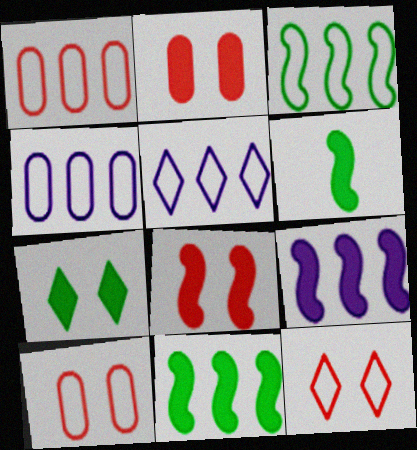[[1, 3, 5], 
[6, 8, 9]]